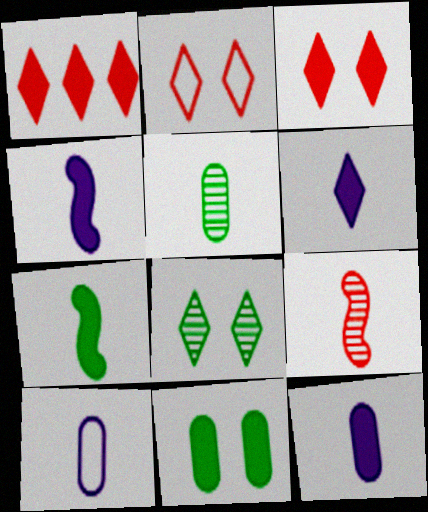[[1, 4, 11], 
[4, 6, 12]]